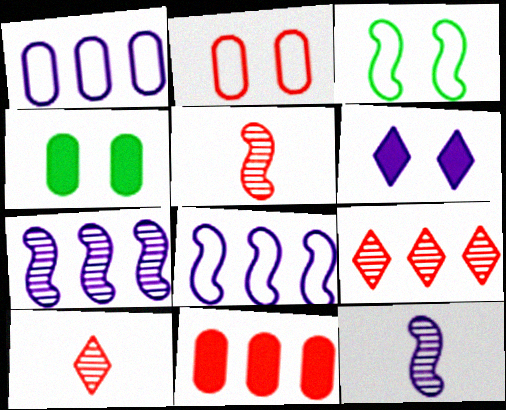[[1, 6, 12], 
[4, 8, 10]]